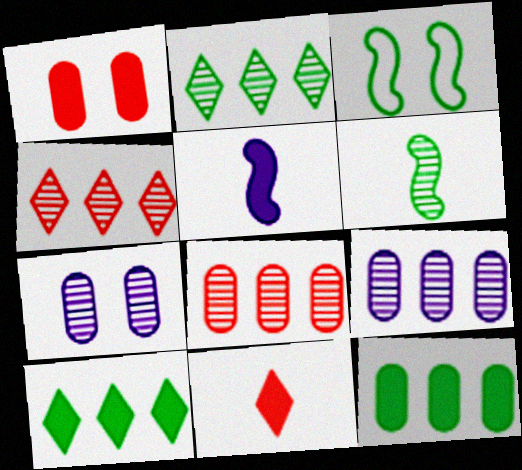[[1, 5, 10], 
[3, 9, 11], 
[4, 6, 7]]